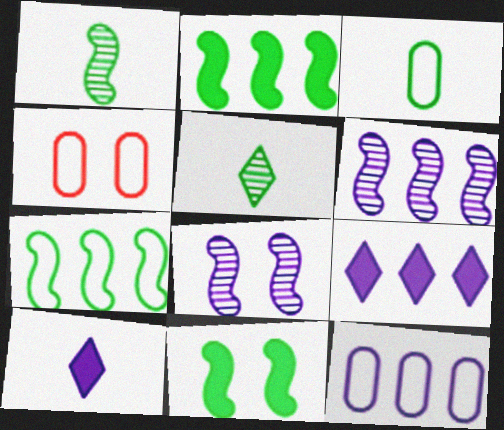[[1, 4, 9], 
[1, 7, 11], 
[3, 4, 12], 
[6, 9, 12], 
[8, 10, 12]]